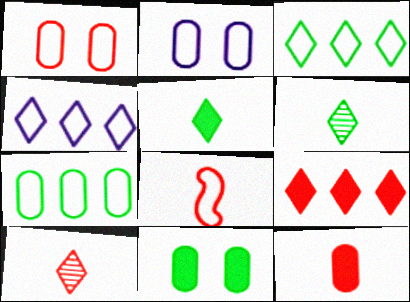[[2, 3, 8], 
[8, 10, 12]]